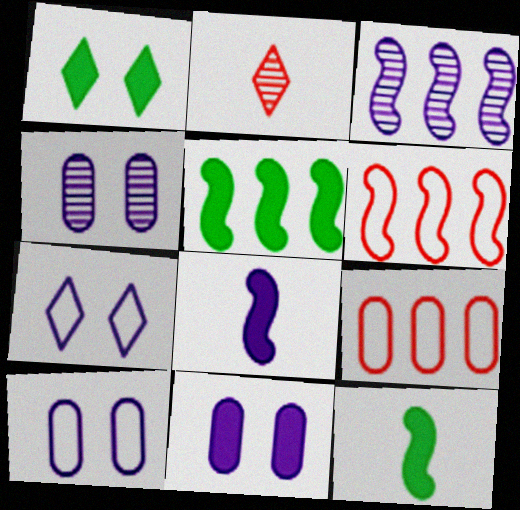[[2, 5, 10], 
[3, 5, 6], 
[4, 10, 11]]